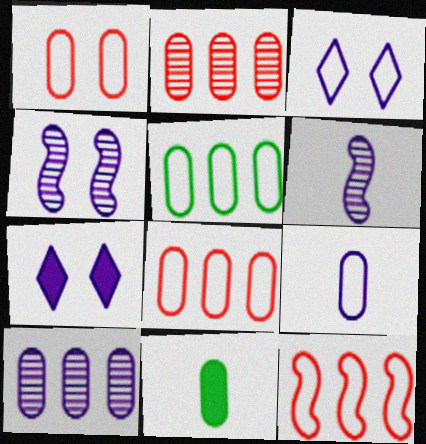[[1, 5, 9], 
[1, 10, 11]]